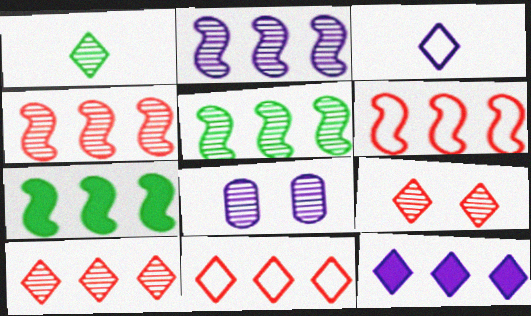[[1, 4, 8], 
[2, 4, 5], 
[2, 6, 7]]